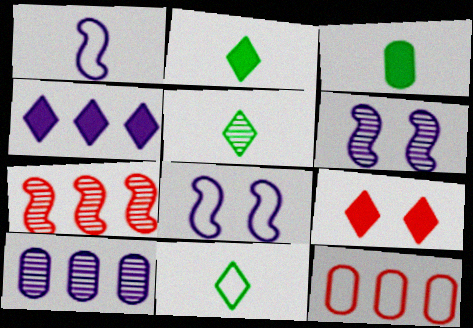[[2, 4, 9], 
[2, 5, 11], 
[2, 6, 12], 
[8, 11, 12]]